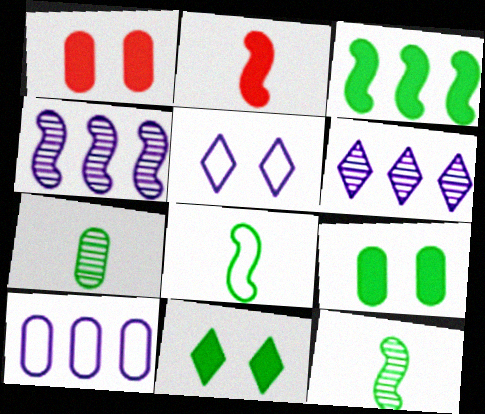[[1, 6, 8], 
[1, 7, 10]]